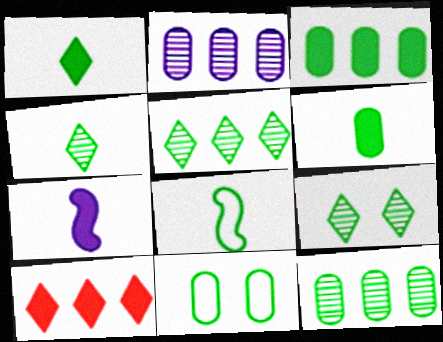[[3, 8, 9], 
[4, 5, 9], 
[4, 6, 8], 
[6, 11, 12]]